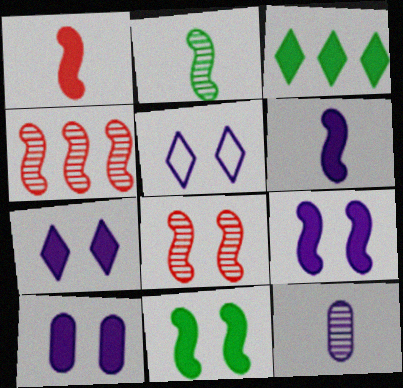[[1, 3, 10], 
[7, 9, 10]]